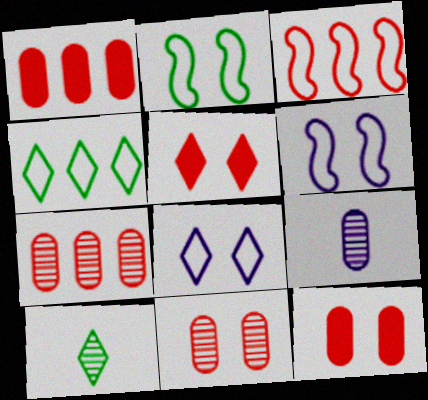[[1, 6, 10]]